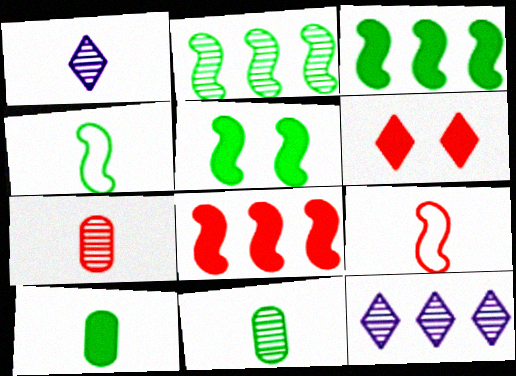[[1, 9, 10], 
[2, 4, 5]]